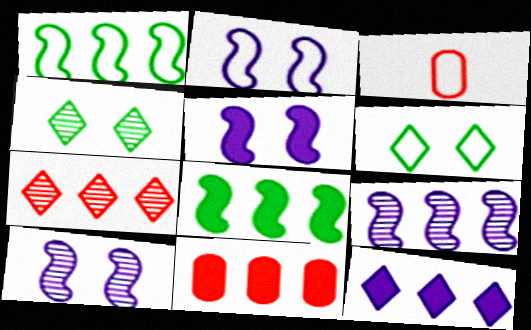[[2, 5, 10], 
[8, 11, 12]]